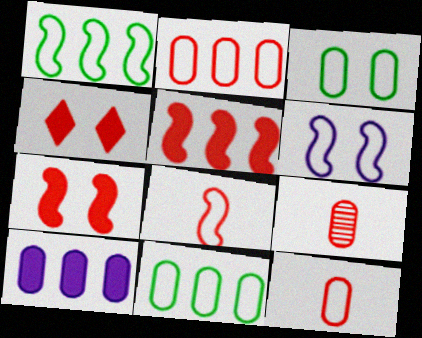[[1, 6, 8], 
[3, 9, 10]]